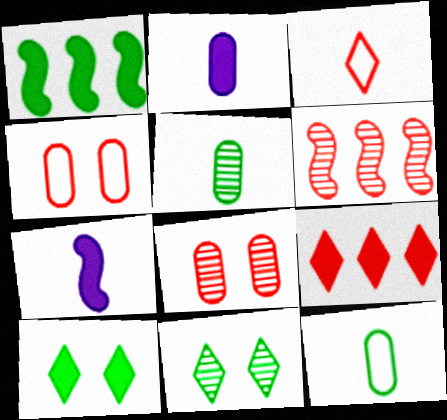[[1, 11, 12], 
[3, 5, 7]]